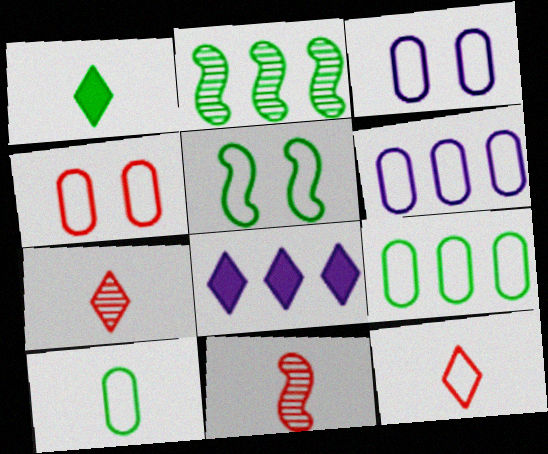[[4, 6, 10], 
[5, 6, 12]]